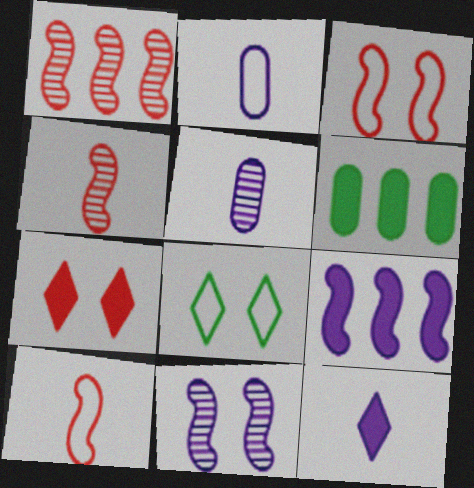[]